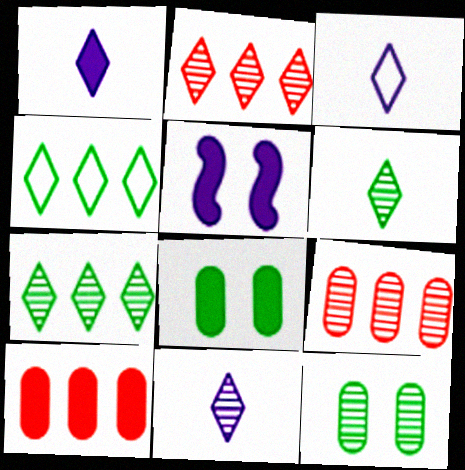[[1, 3, 11]]